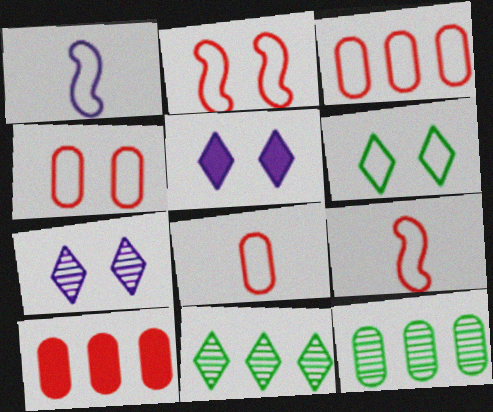[[1, 3, 6], 
[3, 4, 8], 
[5, 9, 12]]